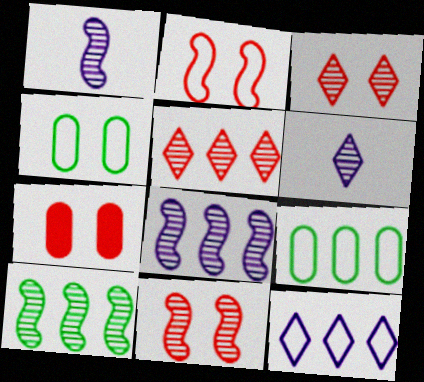[[1, 10, 11], 
[2, 3, 7]]